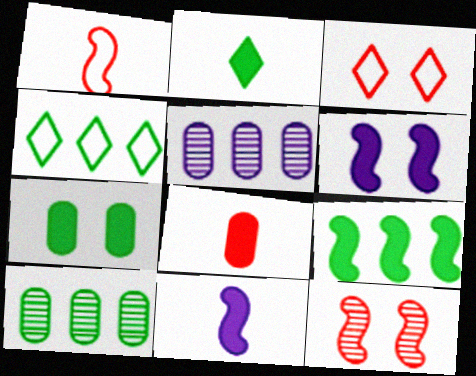[[2, 7, 9], 
[2, 8, 11], 
[3, 10, 11], 
[4, 9, 10]]